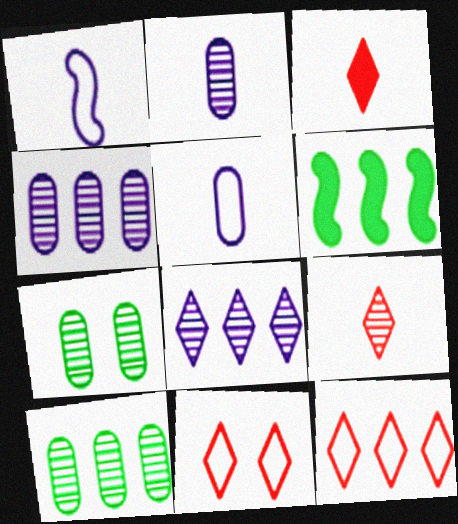[[2, 6, 11], 
[4, 6, 12]]